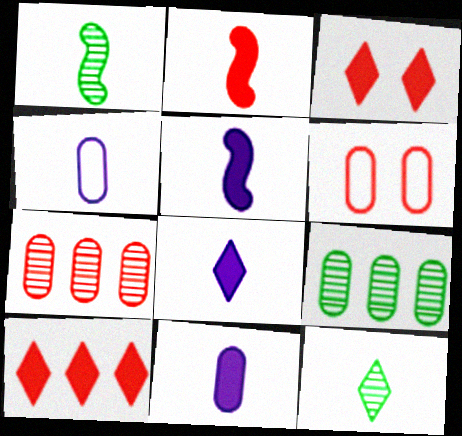[[2, 4, 12], 
[5, 8, 11], 
[6, 9, 11]]